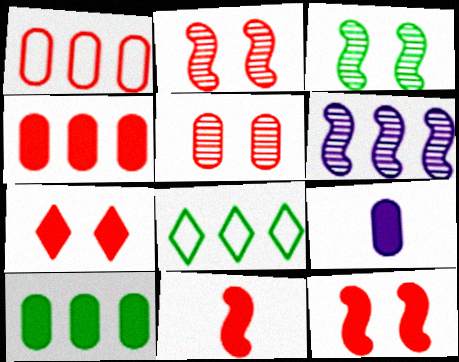[[2, 8, 9], 
[4, 6, 8], 
[4, 7, 11]]